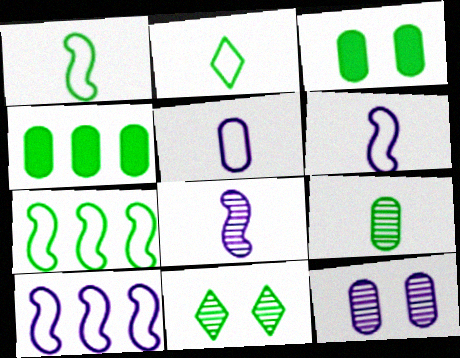[[1, 4, 11]]